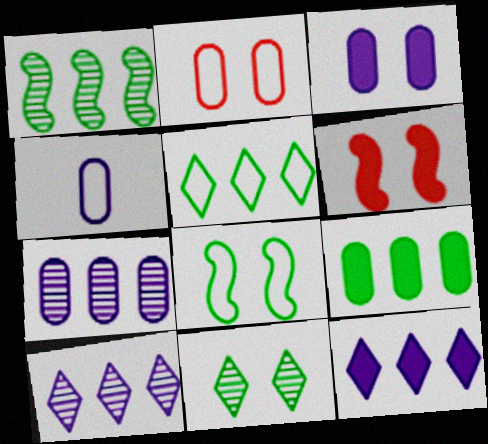[[1, 5, 9], 
[3, 4, 7]]